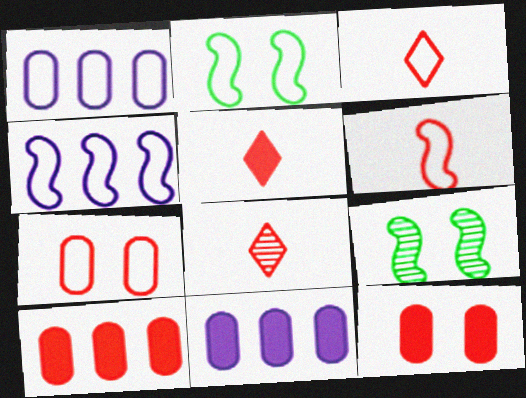[[1, 2, 3], 
[1, 5, 9], 
[2, 4, 6], 
[2, 8, 11], 
[3, 5, 8], 
[3, 9, 11]]